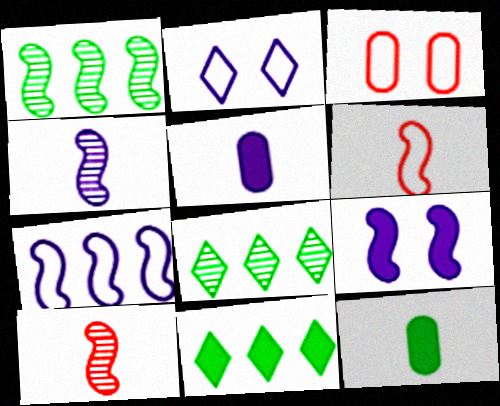[[1, 6, 9], 
[3, 4, 11], 
[4, 7, 9]]